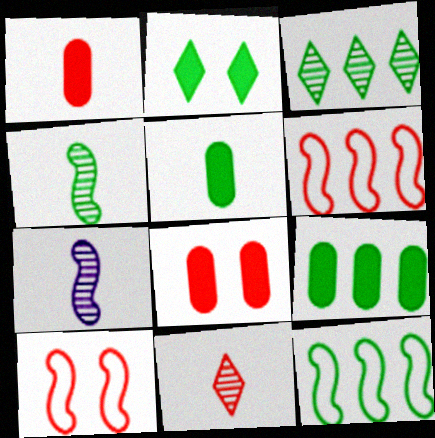[[3, 9, 12], 
[6, 8, 11]]